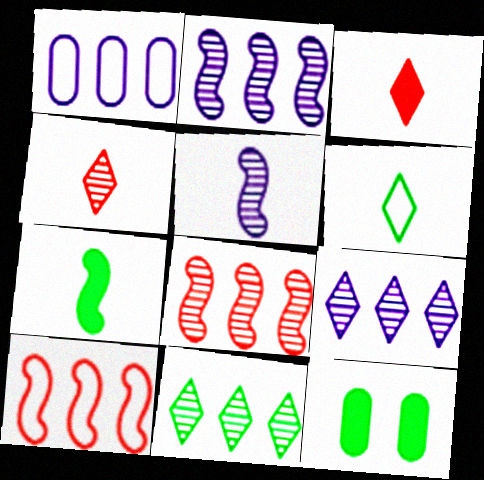[]